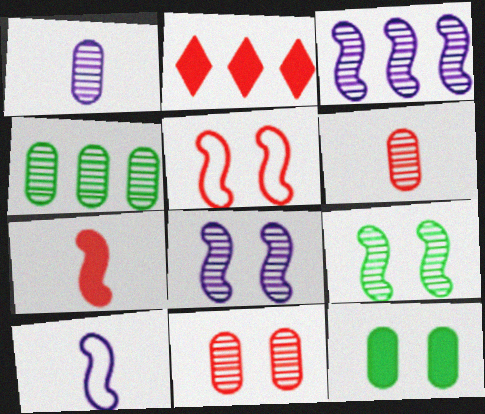[[1, 4, 11], 
[2, 5, 6]]